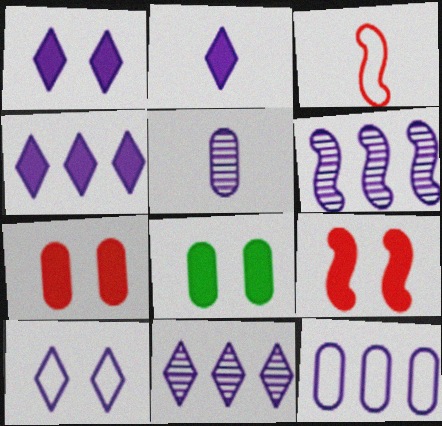[[1, 2, 4], 
[1, 8, 9], 
[2, 10, 11], 
[3, 8, 11], 
[4, 6, 12]]